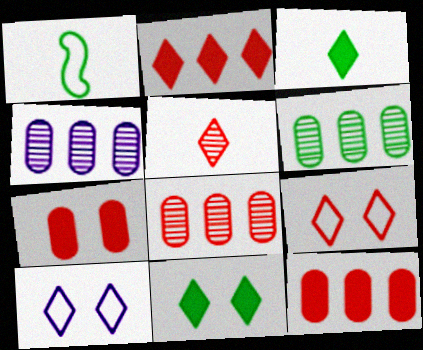[[1, 6, 11], 
[2, 5, 9], 
[4, 6, 8]]